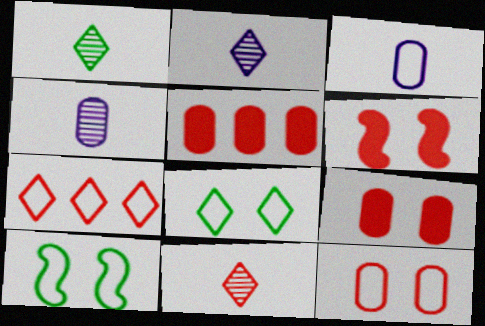[[1, 2, 11], 
[2, 5, 10], 
[3, 7, 10]]